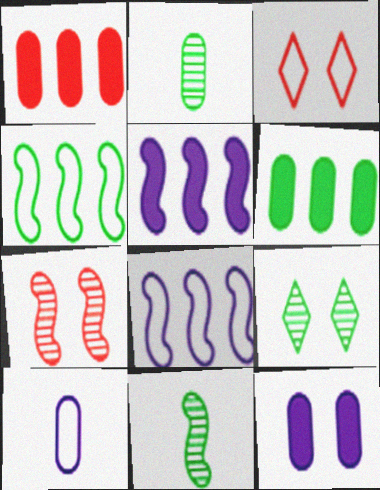[[2, 3, 5], 
[3, 4, 10]]